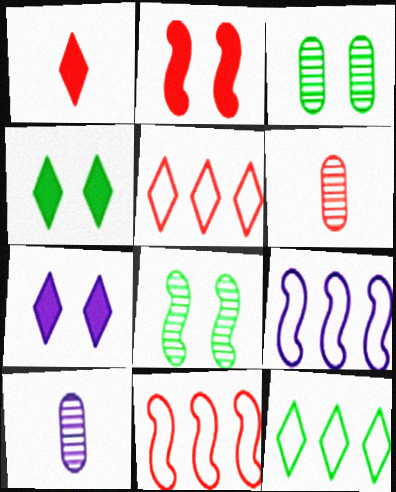[[1, 3, 9], 
[2, 5, 6], 
[2, 10, 12], 
[4, 6, 9], 
[4, 10, 11], 
[7, 9, 10]]